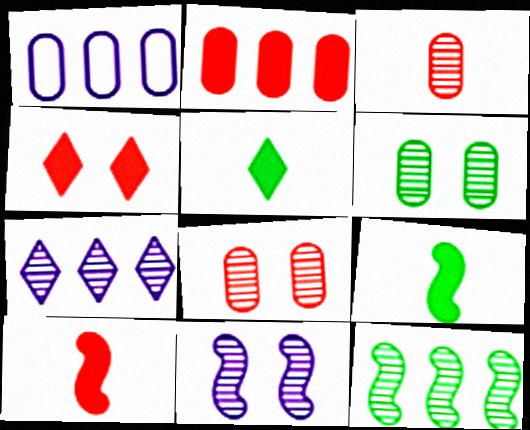[[2, 4, 10]]